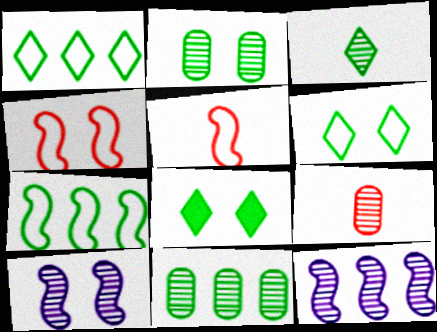[[1, 3, 8]]